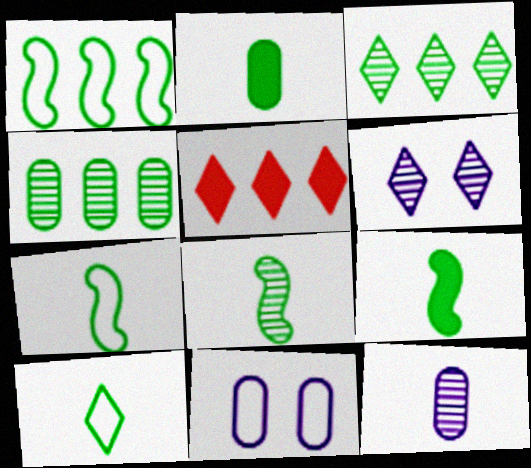[[2, 8, 10], 
[5, 6, 10], 
[5, 8, 11], 
[7, 8, 9]]